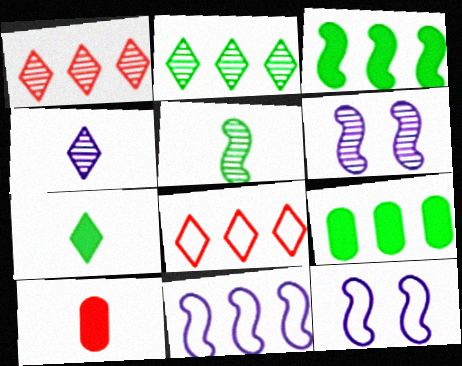[[1, 9, 11], 
[2, 10, 12]]